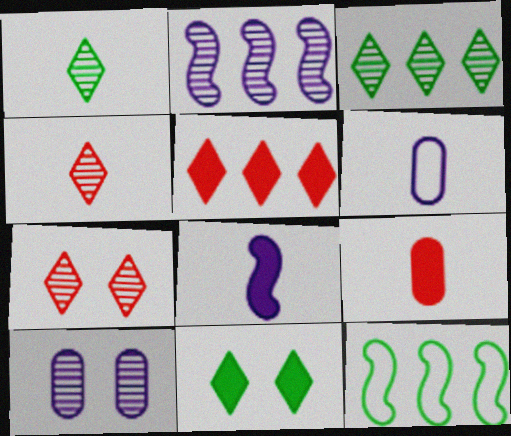[]